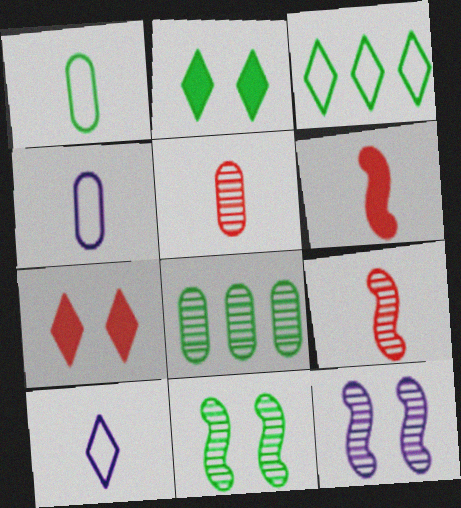[]